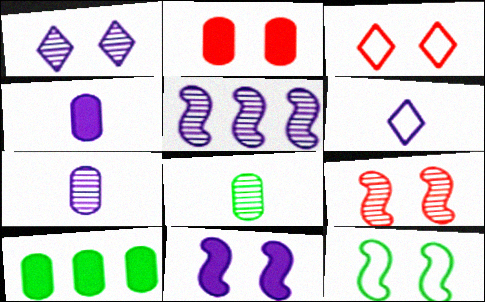[[1, 2, 12], 
[1, 5, 7], 
[2, 3, 9], 
[2, 4, 10], 
[6, 9, 10], 
[9, 11, 12]]